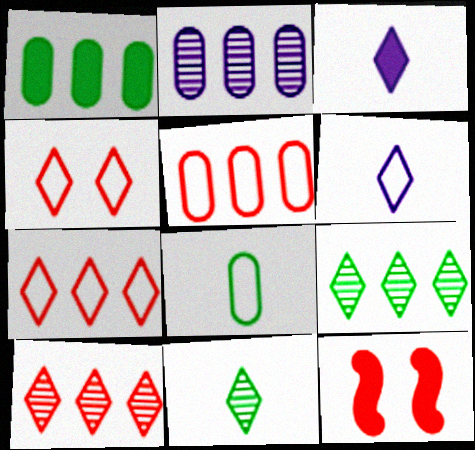[[1, 2, 5], 
[1, 3, 12], 
[3, 4, 9]]